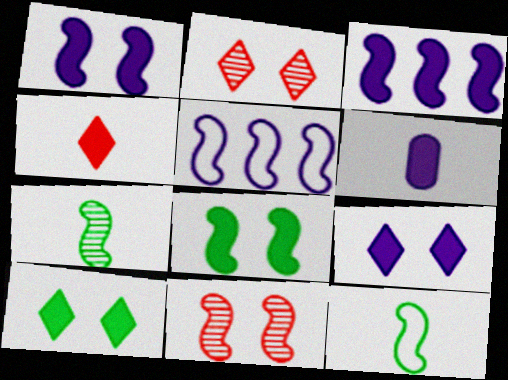[[3, 6, 9], 
[3, 11, 12]]